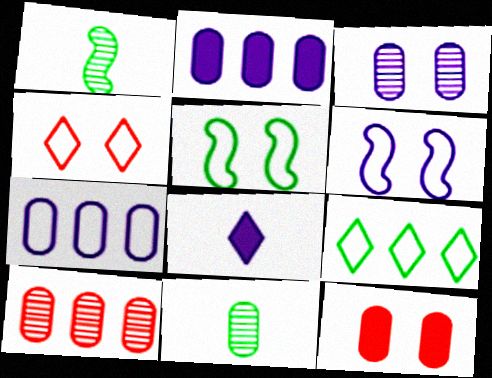[[1, 2, 4], 
[3, 10, 11], 
[5, 8, 10], 
[7, 11, 12]]